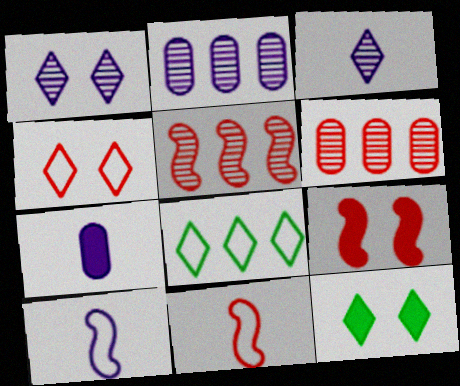[[1, 4, 12], 
[2, 11, 12], 
[3, 7, 10], 
[5, 9, 11], 
[6, 10, 12]]